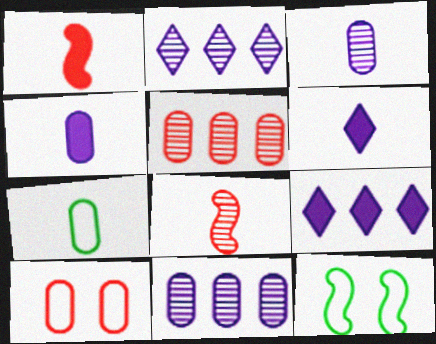[[5, 6, 12], 
[6, 7, 8]]